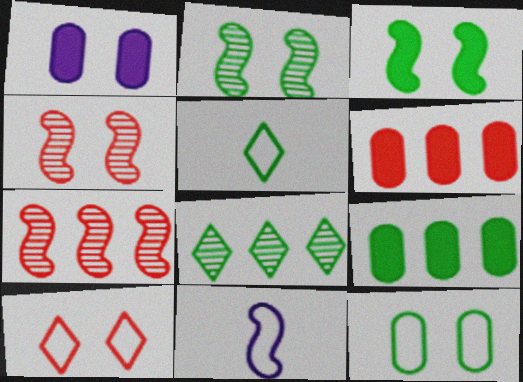[[1, 2, 10], 
[1, 5, 7], 
[2, 5, 9], 
[3, 7, 11]]